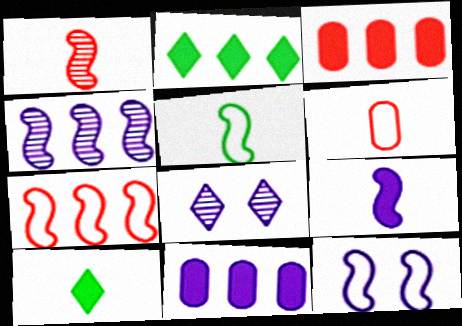[[1, 5, 9], 
[3, 5, 8], 
[4, 9, 12], 
[5, 7, 12]]